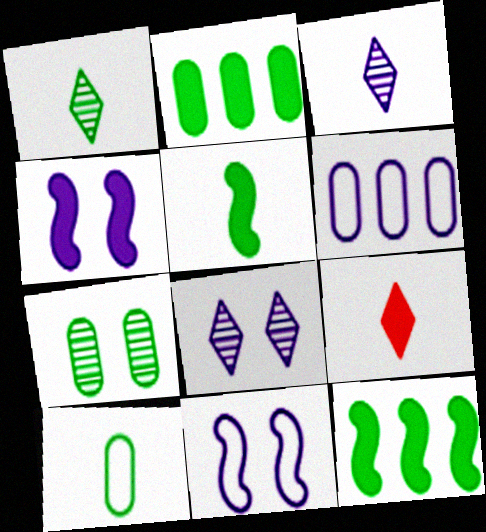[[1, 5, 10], 
[2, 4, 9], 
[2, 7, 10], 
[3, 4, 6]]